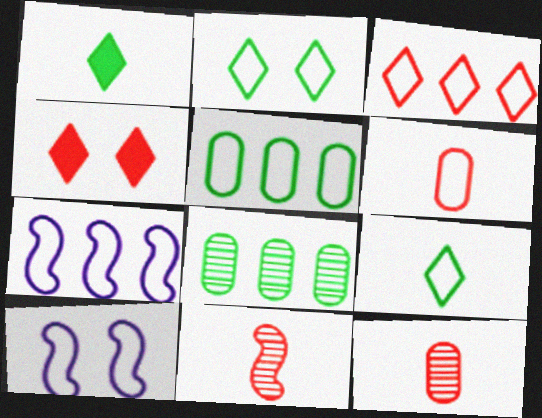[[2, 6, 7], 
[3, 5, 7]]